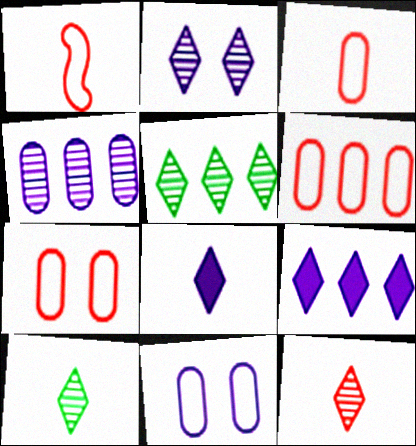[[2, 5, 12], 
[3, 6, 7]]